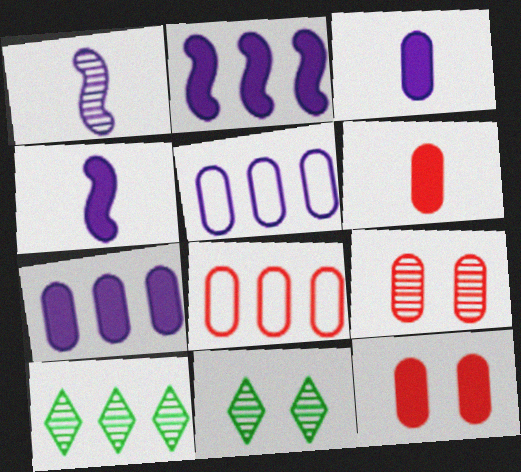[[1, 9, 10], 
[2, 8, 10], 
[4, 8, 11], 
[6, 8, 9]]